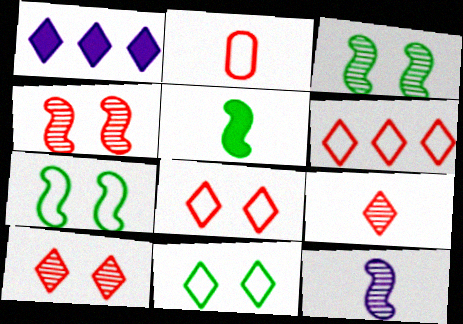[[1, 2, 3], 
[1, 9, 11]]